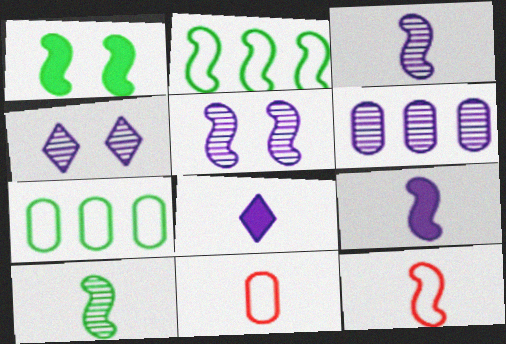[[1, 2, 10], 
[3, 4, 6], 
[8, 10, 11], 
[9, 10, 12]]